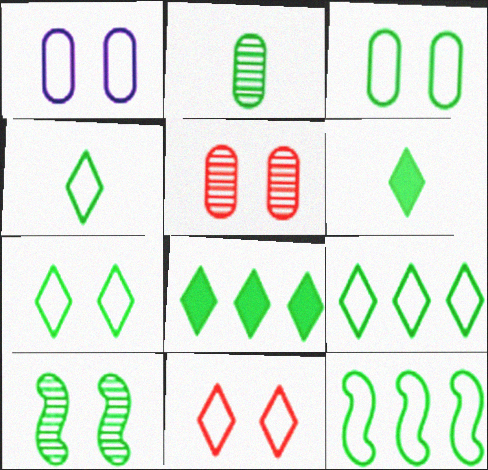[[3, 4, 12], 
[4, 7, 9]]